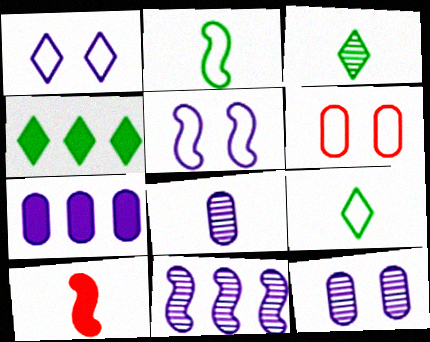[[8, 9, 10]]